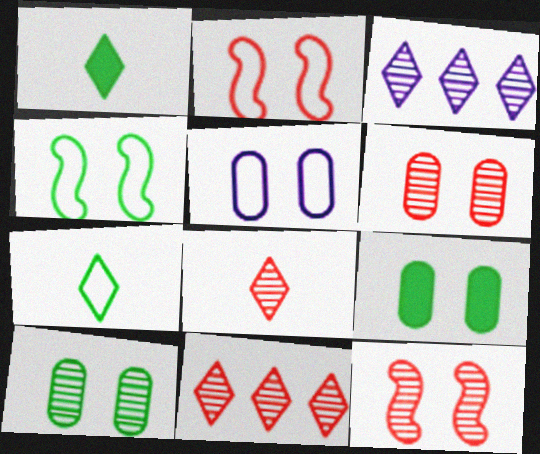[[5, 6, 9]]